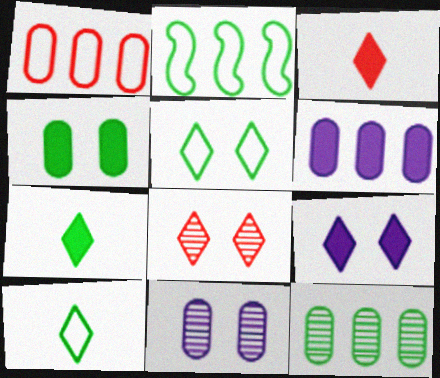[[1, 6, 12], 
[2, 3, 11], 
[5, 8, 9]]